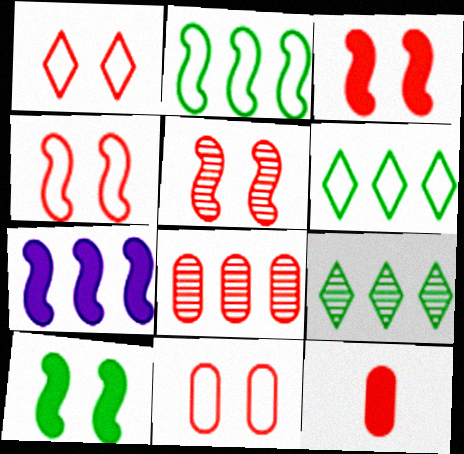[[1, 4, 11], 
[3, 4, 5], 
[6, 7, 8], 
[8, 11, 12]]